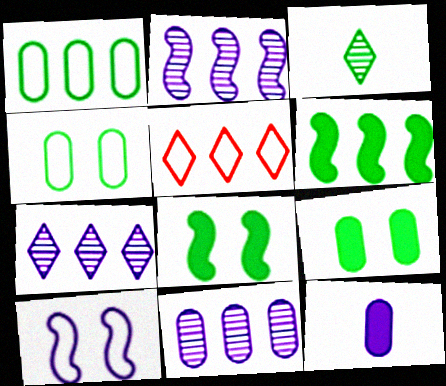[[1, 3, 8], 
[2, 7, 11], 
[3, 4, 6], 
[5, 6, 11], 
[7, 10, 12]]